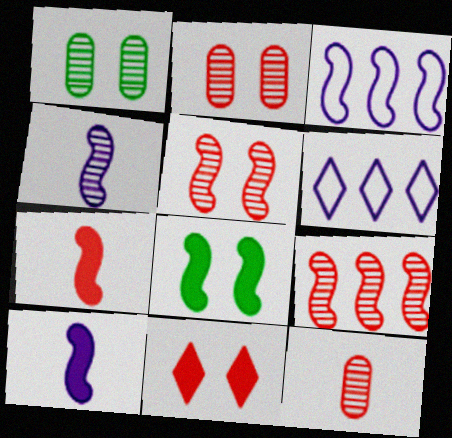[[1, 6, 7], 
[6, 8, 12]]